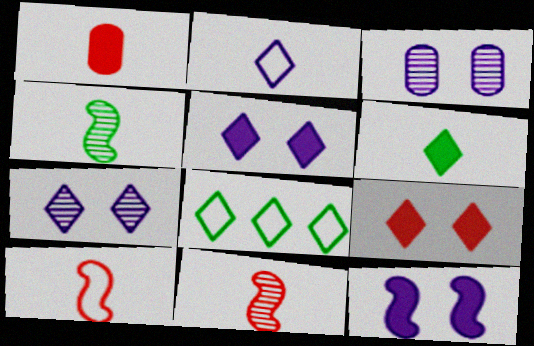[[1, 2, 4]]